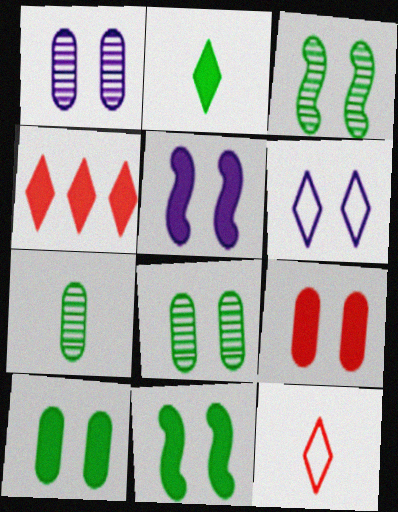[[1, 5, 6], 
[3, 6, 9]]